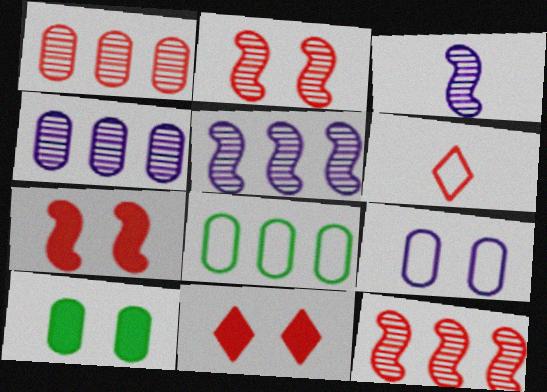[[1, 6, 7], 
[3, 8, 11], 
[5, 6, 10]]